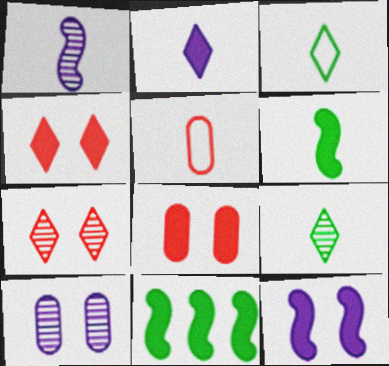[[2, 8, 11]]